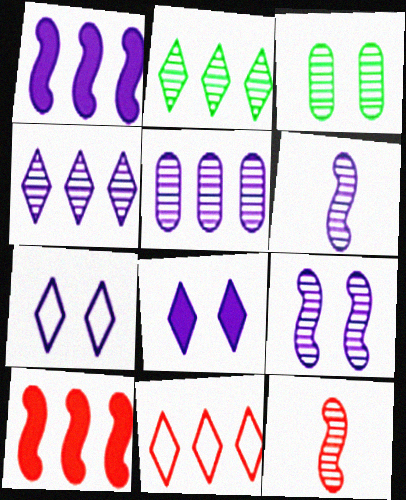[[3, 4, 12]]